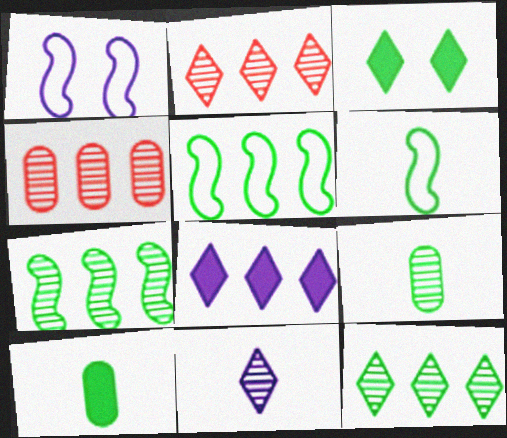[[1, 2, 10], 
[3, 5, 9], 
[4, 5, 8]]